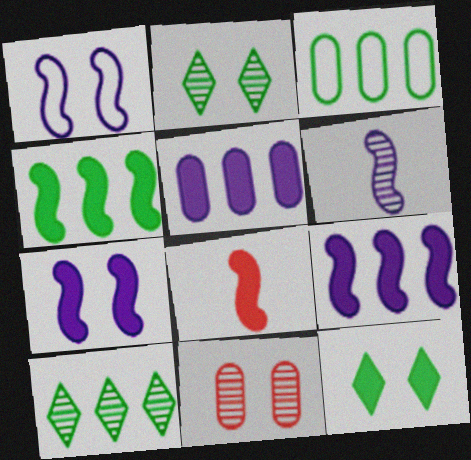[[1, 6, 9], 
[1, 11, 12], 
[3, 4, 10], 
[4, 7, 8], 
[5, 8, 12], 
[6, 10, 11]]